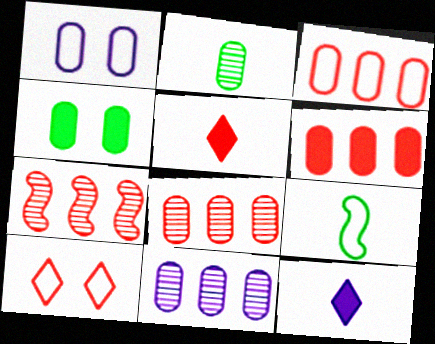[[1, 2, 6], 
[3, 6, 8]]